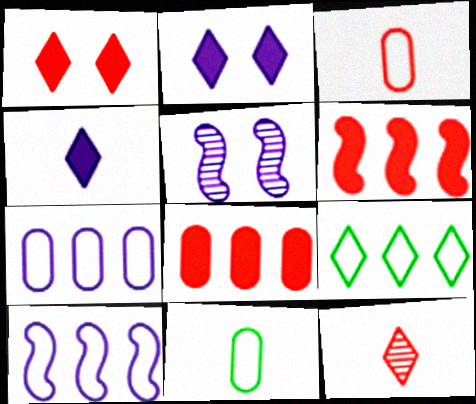[[2, 9, 12], 
[4, 5, 7]]